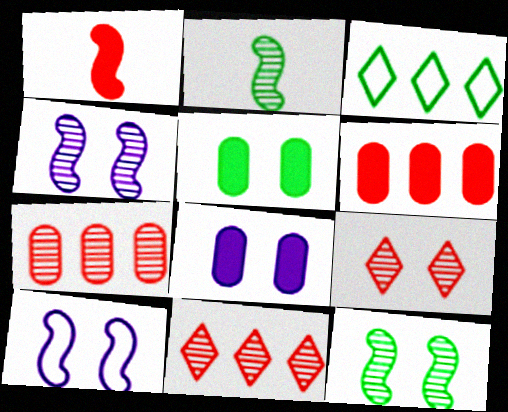[[2, 3, 5], 
[5, 9, 10]]